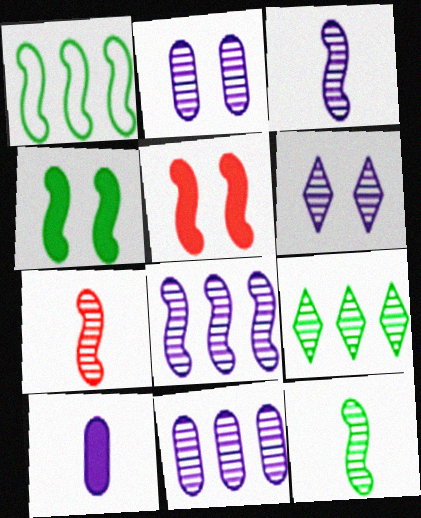[[1, 3, 5], 
[1, 4, 12], 
[2, 7, 9], 
[3, 6, 11], 
[3, 7, 12]]